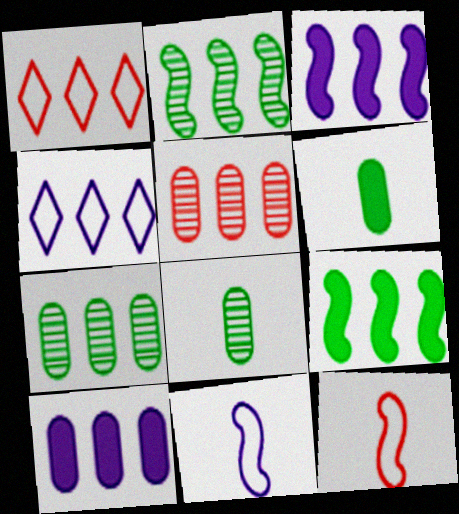[[1, 2, 10], 
[1, 3, 7], 
[4, 5, 9]]